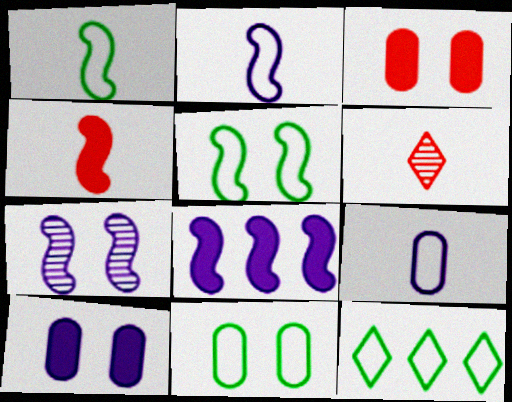[[1, 11, 12], 
[2, 7, 8], 
[6, 8, 11]]